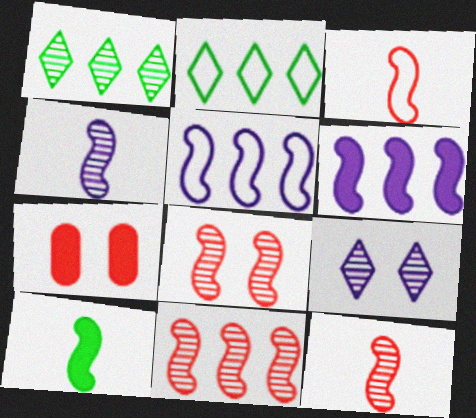[[2, 4, 7], 
[3, 4, 10], 
[5, 8, 10], 
[8, 11, 12]]